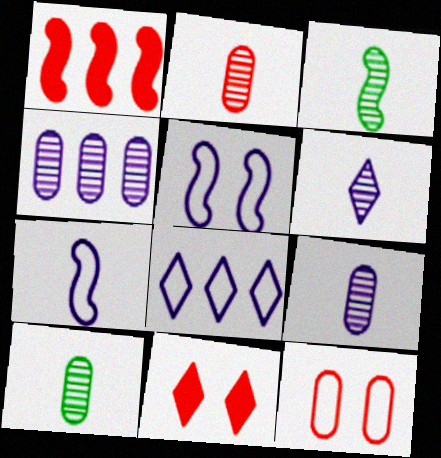[[1, 3, 5], 
[2, 3, 6], 
[2, 9, 10]]